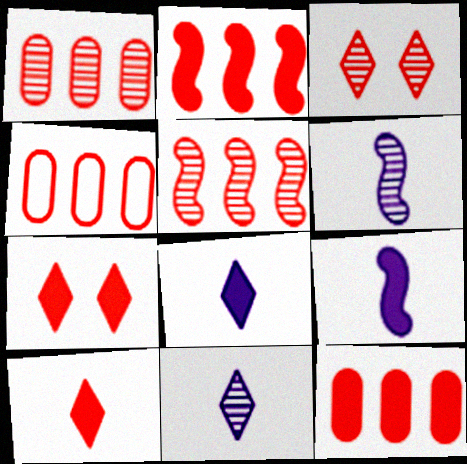[[1, 4, 12]]